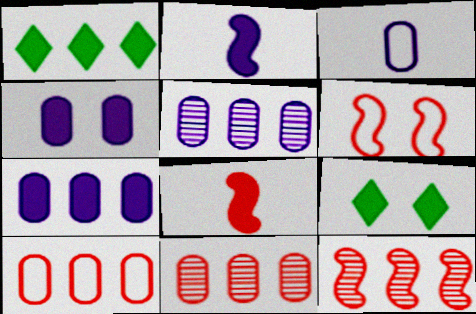[[1, 4, 8], 
[3, 4, 5], 
[3, 9, 12], 
[6, 8, 12], 
[7, 8, 9]]